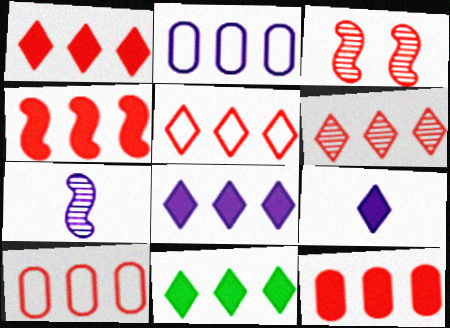[[1, 4, 12], 
[1, 5, 6], 
[1, 8, 11], 
[4, 6, 10]]